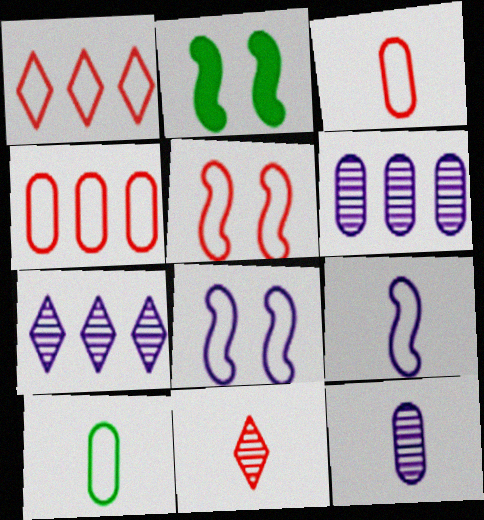[[1, 2, 12], 
[1, 3, 5], 
[1, 8, 10], 
[2, 3, 7]]